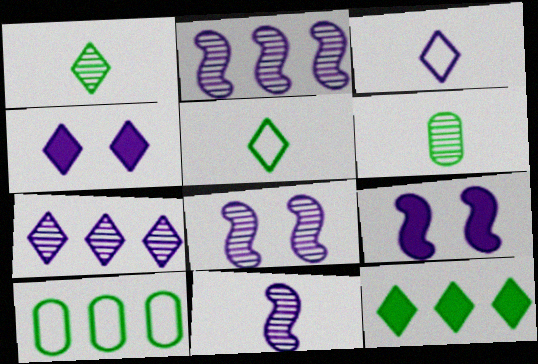[[2, 8, 11], 
[3, 4, 7]]